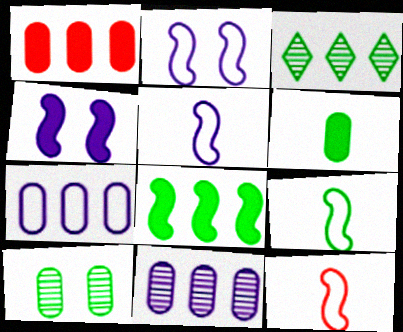[[5, 9, 12]]